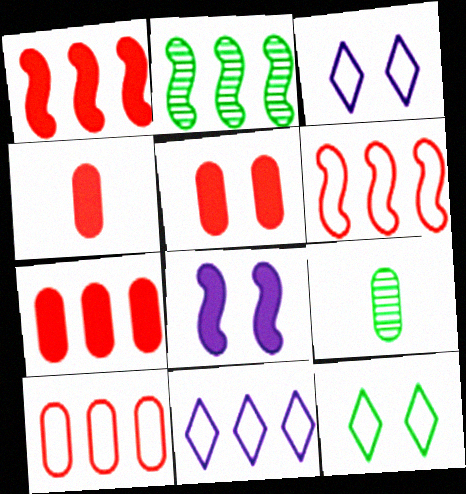[[1, 3, 9], 
[2, 3, 4], 
[2, 7, 11], 
[4, 5, 7]]